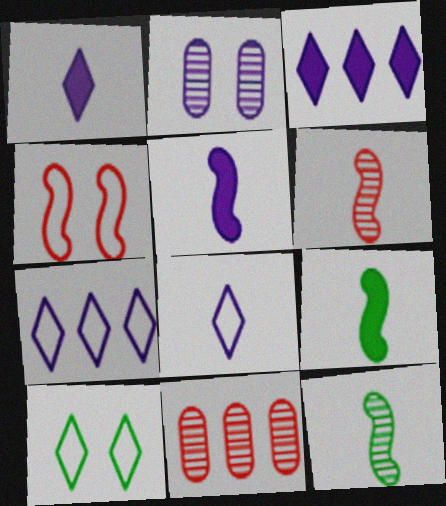[[2, 5, 7], 
[5, 10, 11]]